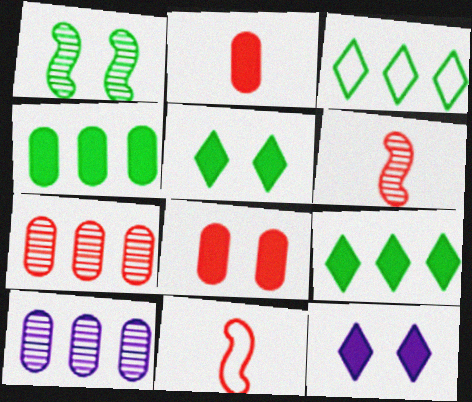[[5, 10, 11]]